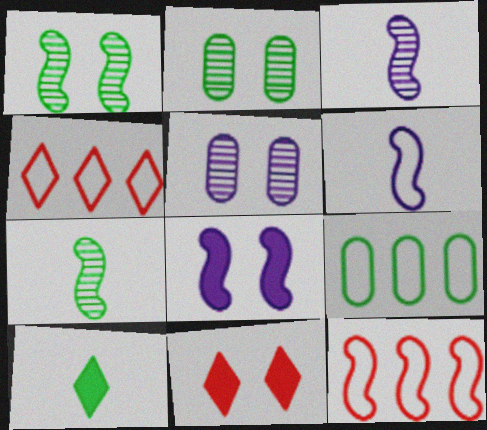[[1, 9, 10], 
[3, 9, 11], 
[5, 10, 12], 
[7, 8, 12]]